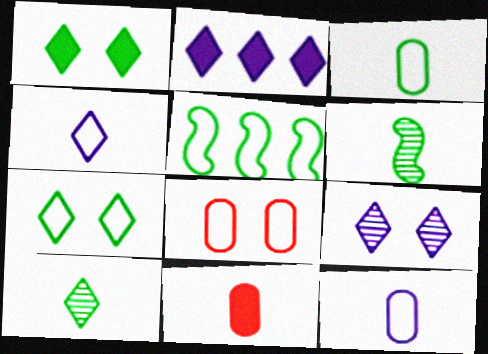[[2, 4, 9], 
[2, 6, 8], 
[3, 5, 7], 
[4, 5, 8], 
[4, 6, 11], 
[5, 9, 11]]